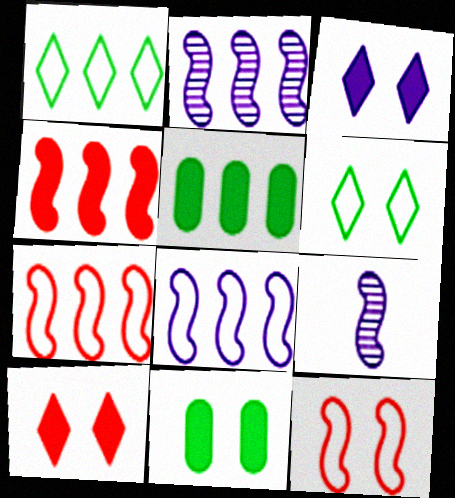[]